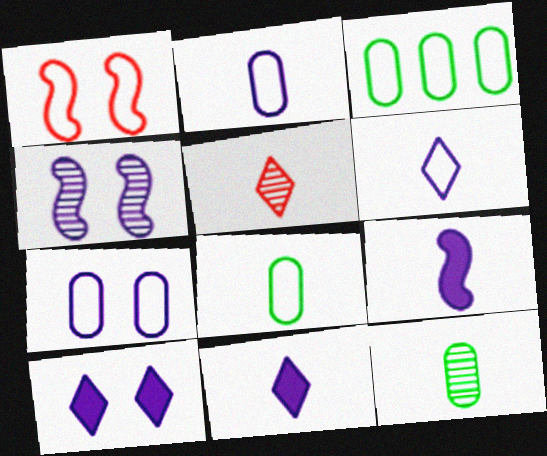[[1, 3, 6], 
[4, 7, 10], 
[5, 8, 9]]